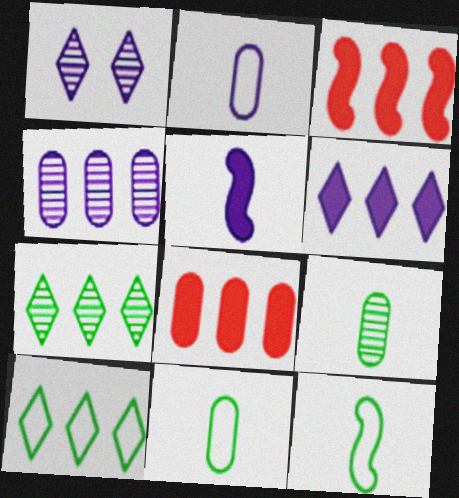[[1, 3, 11], 
[1, 8, 12], 
[3, 4, 10]]